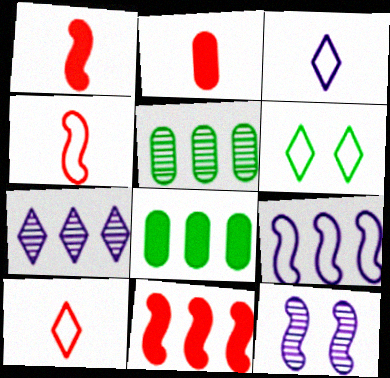[[8, 10, 12]]